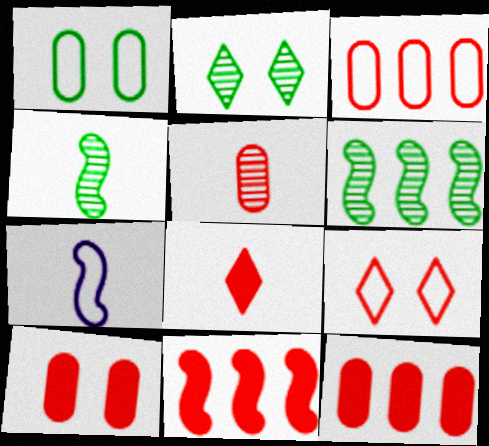[[2, 7, 12], 
[3, 5, 10], 
[5, 9, 11], 
[8, 10, 11]]